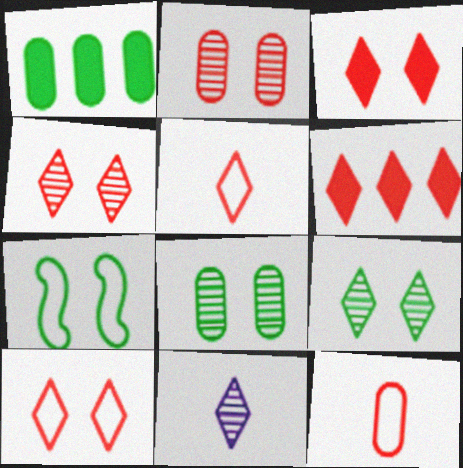[[3, 4, 10], 
[4, 5, 6]]